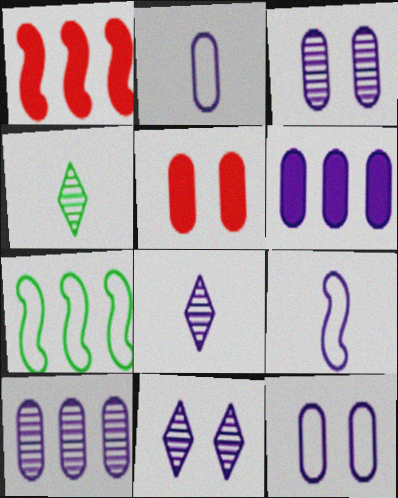[[1, 4, 12], 
[2, 3, 6], 
[5, 7, 8], 
[6, 9, 11]]